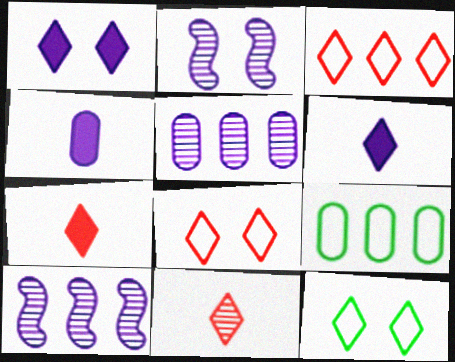[[2, 7, 9]]